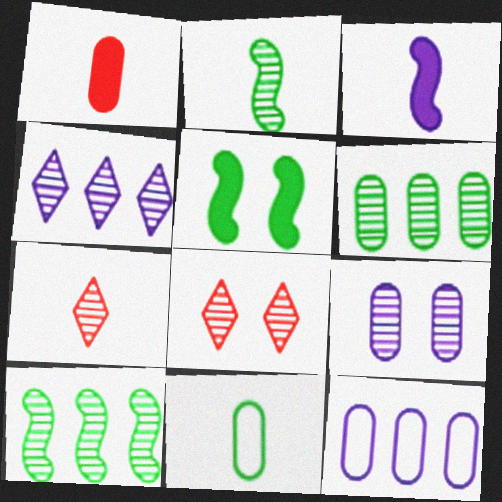[[3, 7, 11], 
[5, 7, 12], 
[7, 9, 10]]